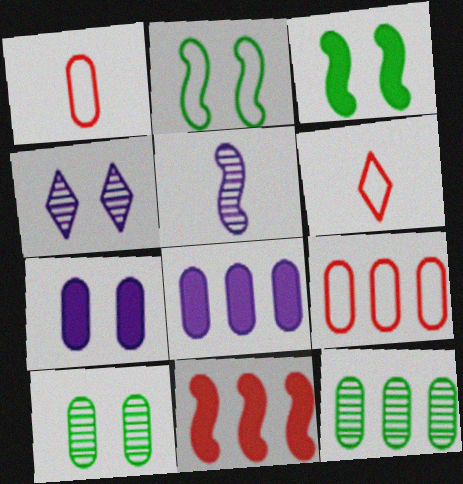[[1, 7, 12], 
[1, 8, 10], 
[2, 5, 11], 
[8, 9, 12]]